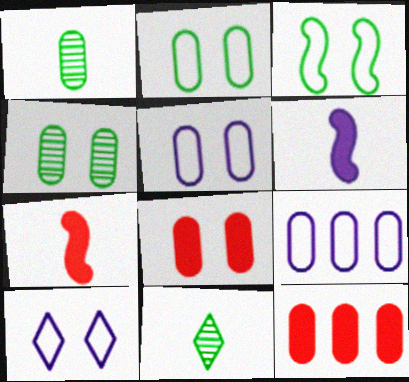[[1, 5, 12], 
[1, 8, 9], 
[4, 5, 8]]